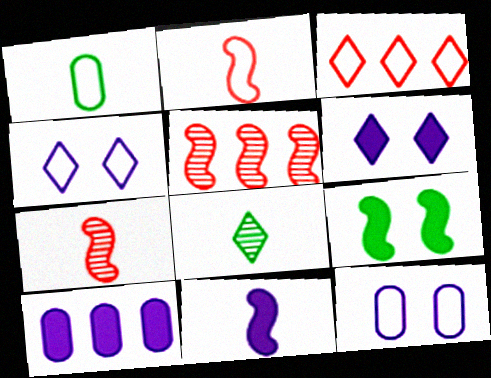[[1, 5, 6], 
[3, 6, 8], 
[6, 10, 11]]